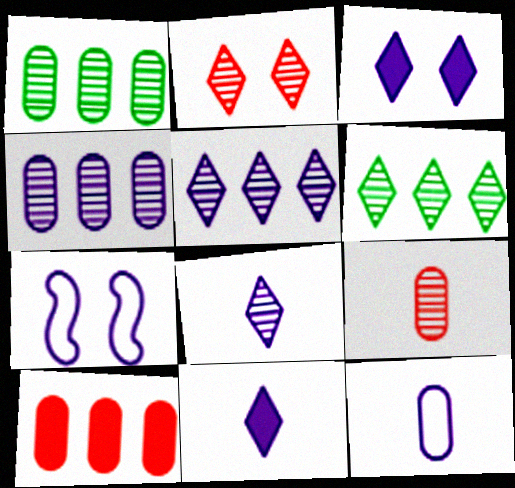[[2, 6, 8], 
[4, 7, 11]]